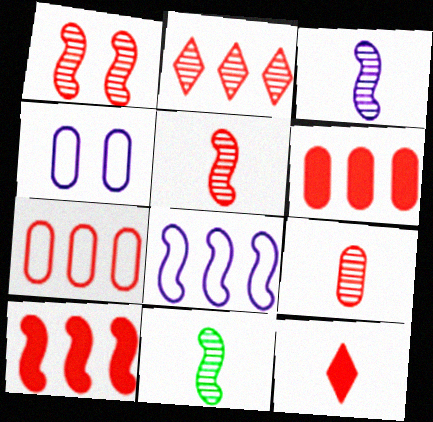[[1, 2, 9], 
[1, 7, 12], 
[2, 7, 10], 
[3, 5, 11]]